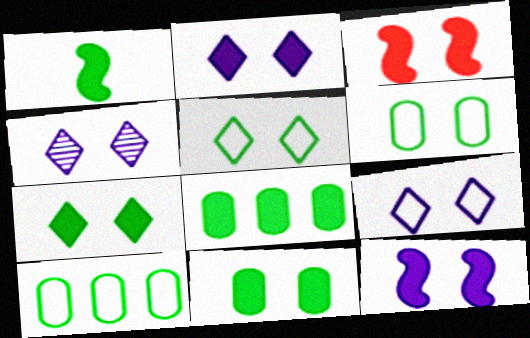[[1, 7, 8], 
[2, 3, 11], 
[2, 4, 9], 
[3, 4, 6]]